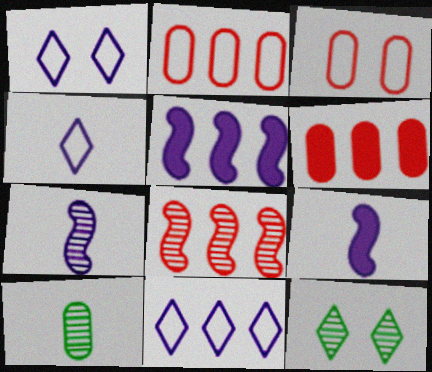[[1, 4, 11], 
[2, 9, 12]]